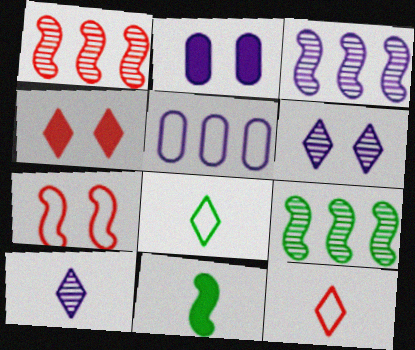[[1, 2, 8], 
[1, 3, 9], 
[2, 9, 12], 
[3, 7, 11], 
[5, 7, 8]]